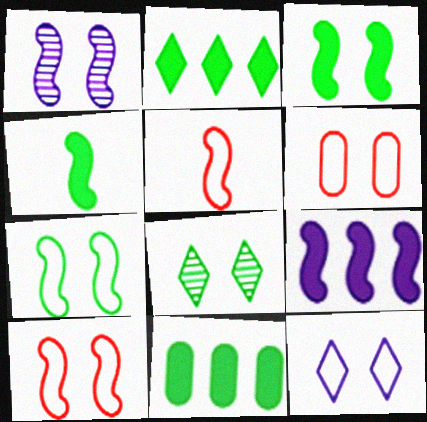[[1, 3, 10], 
[6, 7, 12]]